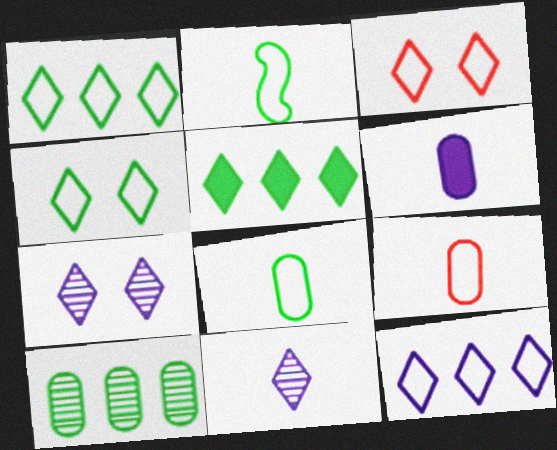[[3, 5, 11]]